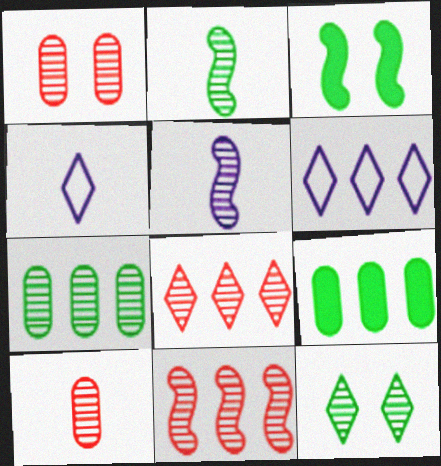[[2, 7, 12], 
[3, 6, 10], 
[6, 9, 11]]